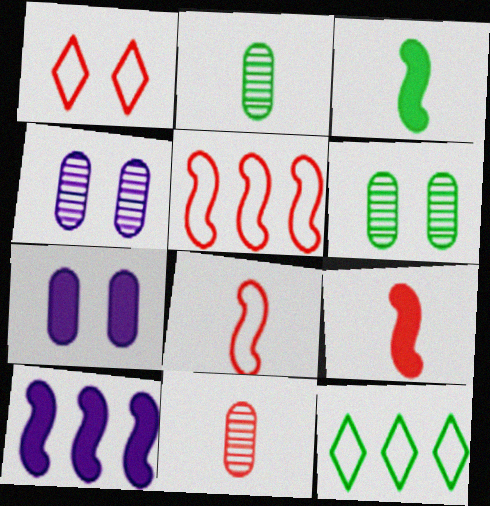[[1, 2, 10], 
[3, 6, 12], 
[4, 9, 12]]